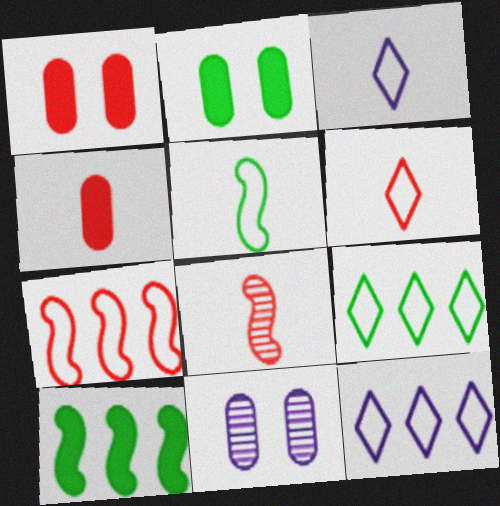[[2, 8, 12], 
[4, 6, 8], 
[6, 10, 11]]